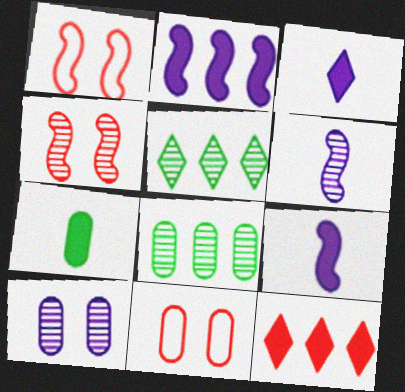[[1, 3, 8], 
[5, 9, 11]]